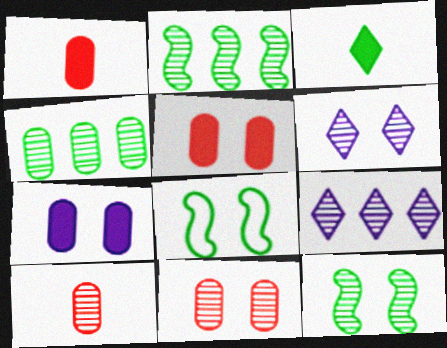[[1, 8, 9], 
[2, 6, 10], 
[3, 4, 8], 
[5, 6, 8], 
[6, 11, 12], 
[9, 10, 12]]